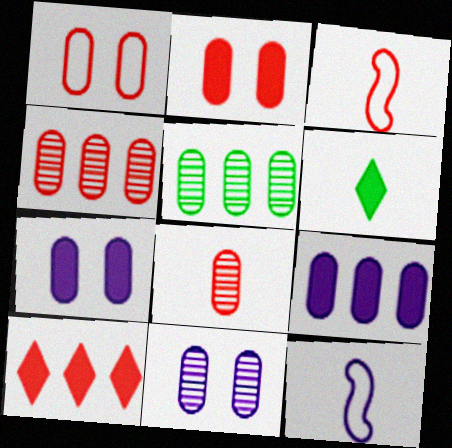[[5, 8, 11], 
[6, 8, 12]]